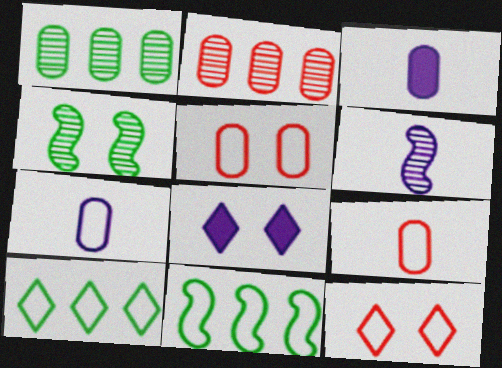[[1, 3, 5], 
[4, 5, 8], 
[7, 11, 12]]